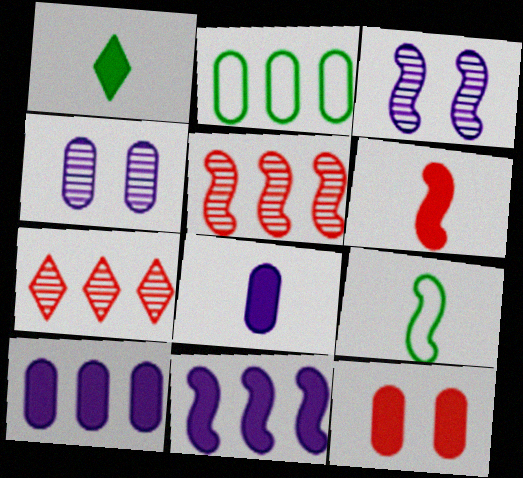[[1, 6, 8], 
[1, 11, 12], 
[2, 7, 11]]